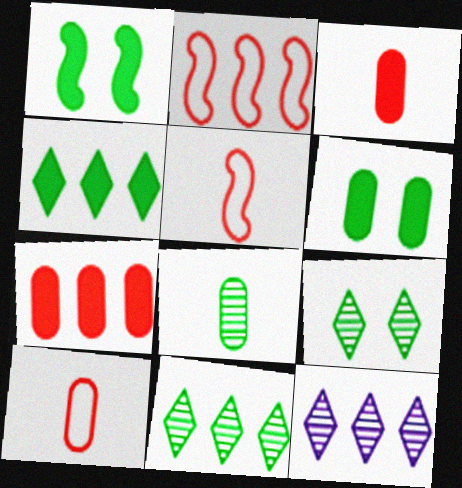[[1, 10, 12], 
[5, 6, 12]]